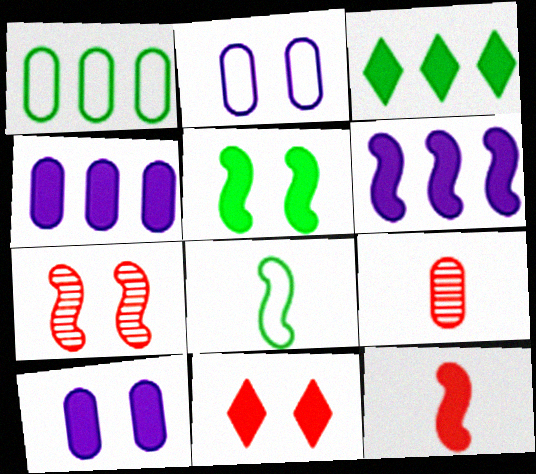[[1, 9, 10], 
[3, 10, 12], 
[5, 6, 12], 
[5, 10, 11], 
[6, 7, 8]]